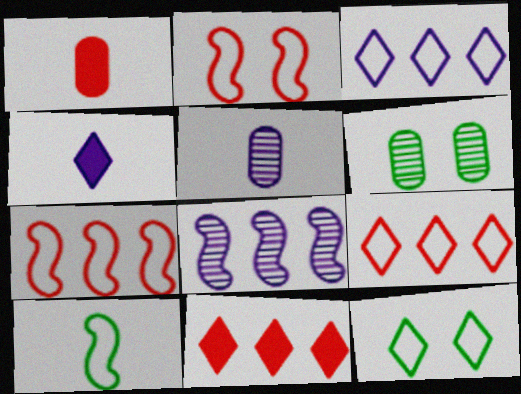[[1, 8, 12], 
[4, 6, 7]]